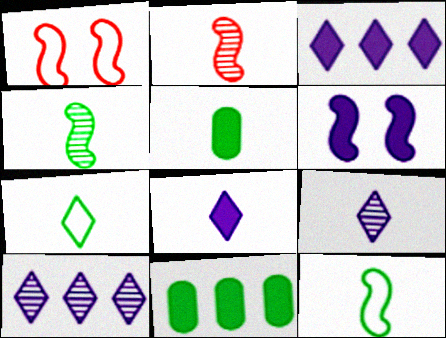[[1, 5, 10], 
[1, 9, 11], 
[4, 5, 7]]